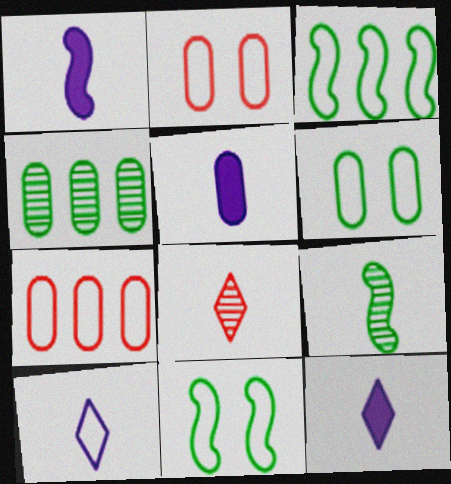[[1, 5, 12], 
[2, 3, 10], 
[2, 4, 5], 
[7, 10, 11]]